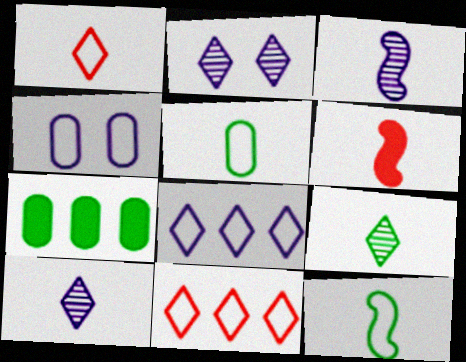[[3, 6, 12], 
[4, 11, 12], 
[5, 6, 10]]